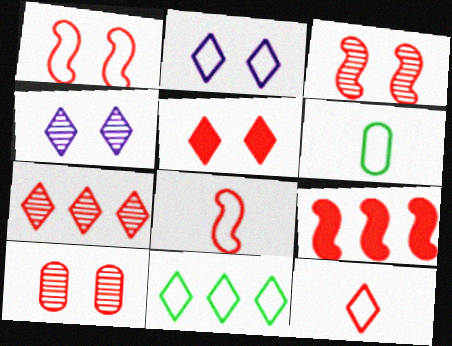[[1, 5, 10], 
[2, 11, 12], 
[3, 8, 9], 
[4, 6, 9], 
[5, 7, 12], 
[9, 10, 12]]